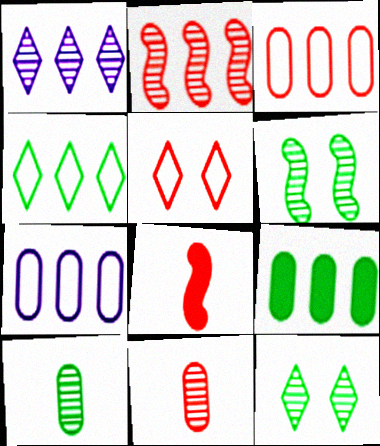[[1, 6, 11], 
[7, 8, 12]]